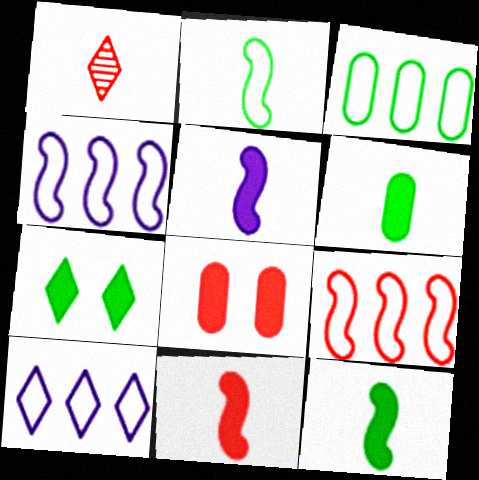[[1, 7, 10], 
[1, 8, 9], 
[3, 9, 10], 
[5, 11, 12]]